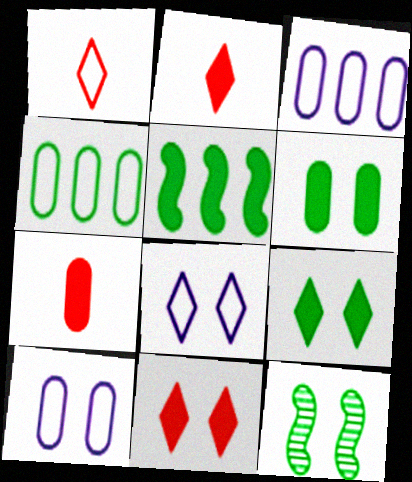[[2, 3, 12], 
[10, 11, 12]]